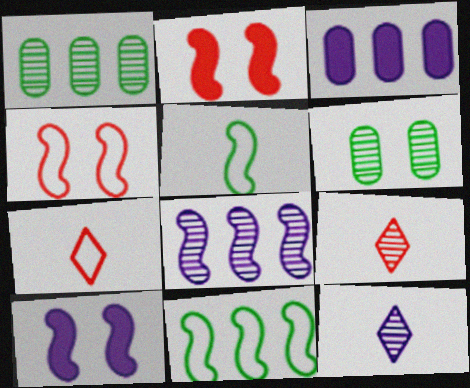[[1, 7, 10], 
[2, 5, 8], 
[6, 8, 9]]